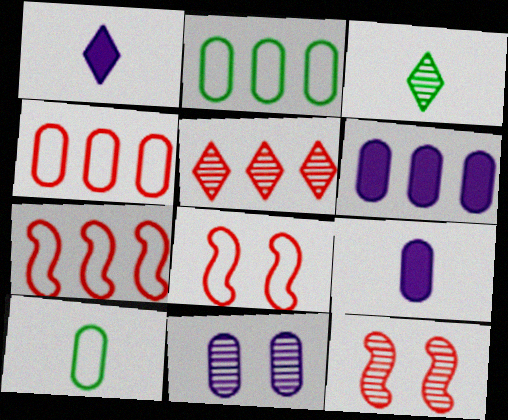[[1, 2, 12], 
[3, 6, 8]]